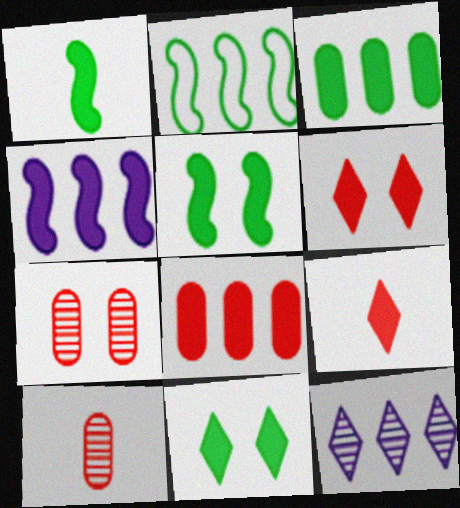[[1, 3, 11], 
[2, 8, 12]]